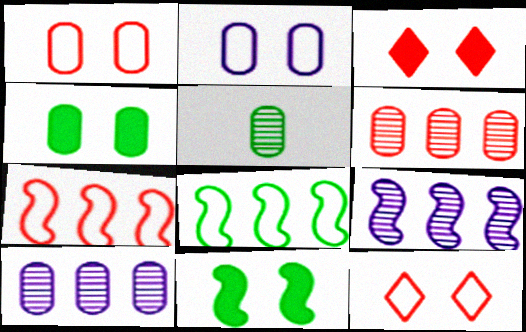[]